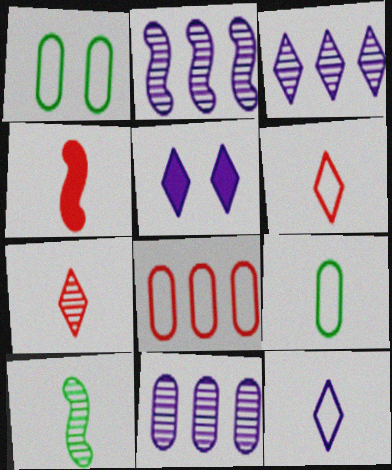[[1, 3, 4], 
[2, 3, 11], 
[3, 5, 12], 
[5, 8, 10]]